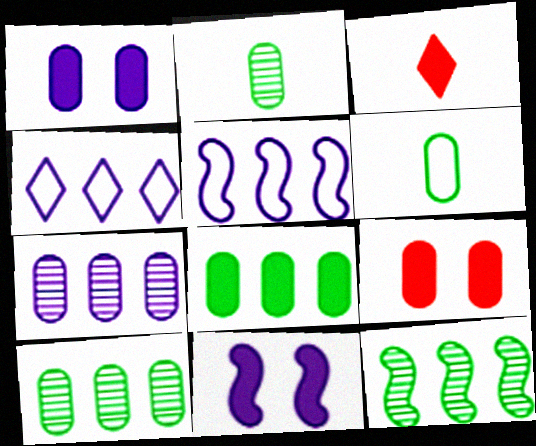[[3, 8, 11], 
[6, 7, 9]]